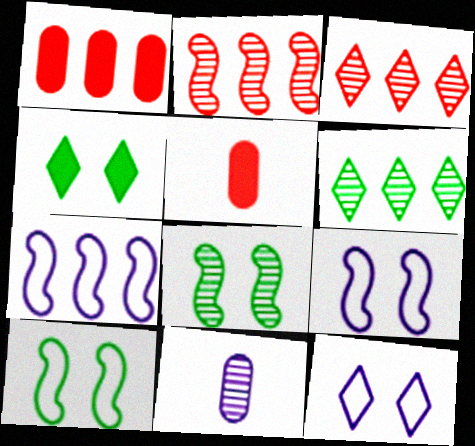[[1, 6, 7], 
[3, 8, 11], 
[5, 6, 9]]